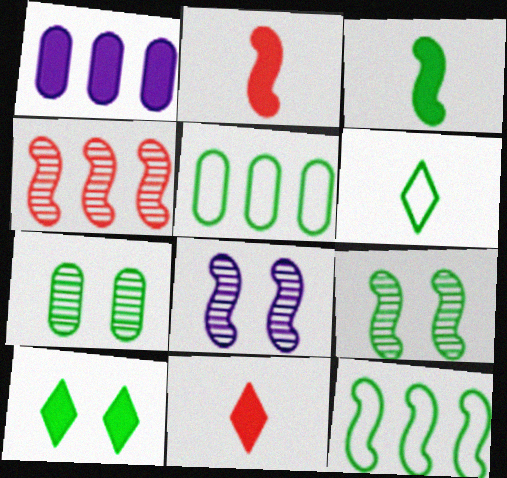[[1, 2, 10], 
[2, 8, 12], 
[3, 9, 12], 
[5, 8, 11]]